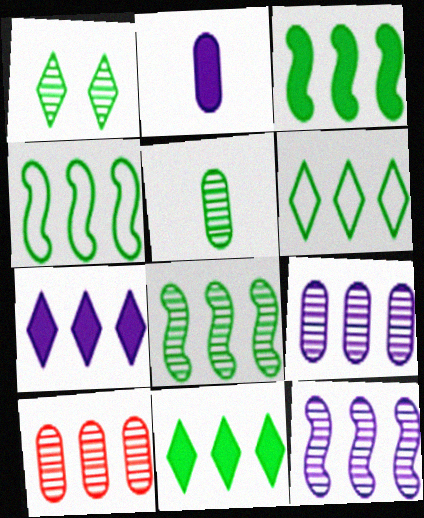[[1, 5, 8], 
[3, 4, 8], 
[4, 7, 10]]